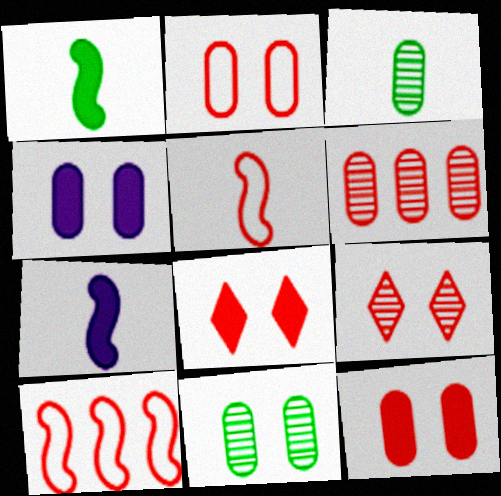[[2, 4, 11], 
[5, 6, 8]]